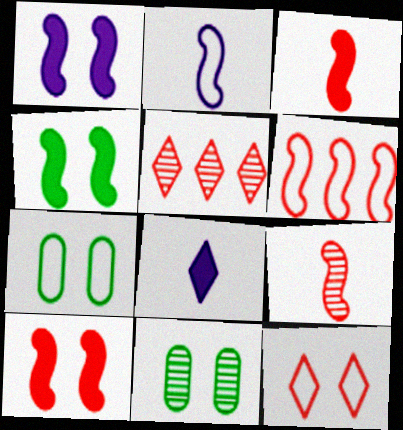[[1, 4, 10], 
[1, 11, 12], 
[6, 8, 11], 
[6, 9, 10]]